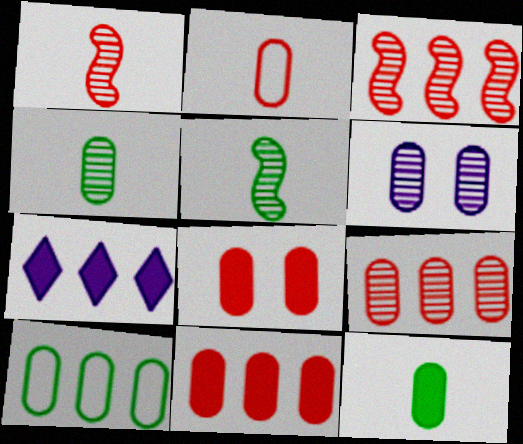[[2, 8, 9], 
[3, 7, 10], 
[4, 6, 9]]